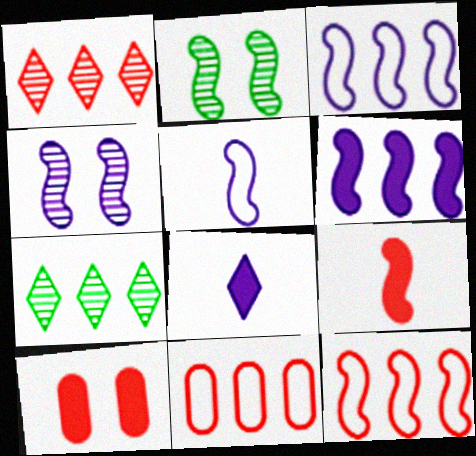[[2, 3, 9], 
[2, 8, 11], 
[4, 5, 6], 
[5, 7, 10], 
[6, 7, 11]]